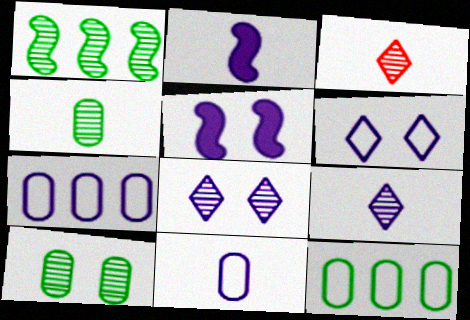[[2, 7, 8], 
[2, 9, 11], 
[3, 5, 12], 
[5, 7, 9]]